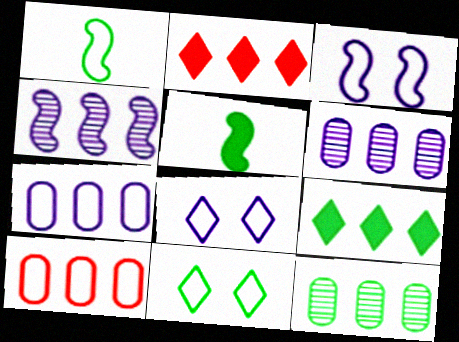[[1, 8, 10], 
[4, 9, 10], 
[5, 11, 12]]